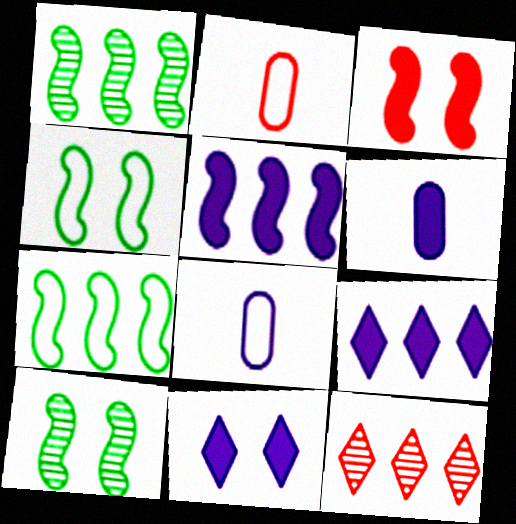[[1, 2, 11], 
[2, 3, 12], 
[2, 9, 10], 
[4, 6, 12], 
[5, 6, 11]]